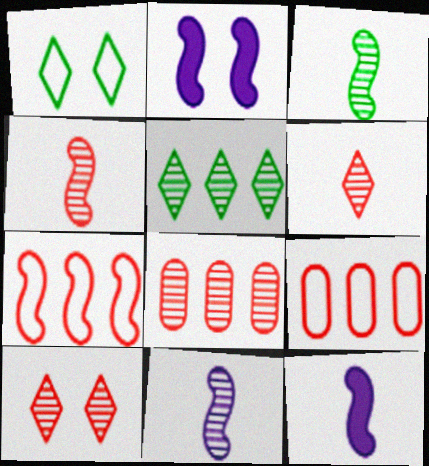[[1, 8, 12], 
[2, 3, 7], 
[3, 4, 11], 
[4, 8, 10]]